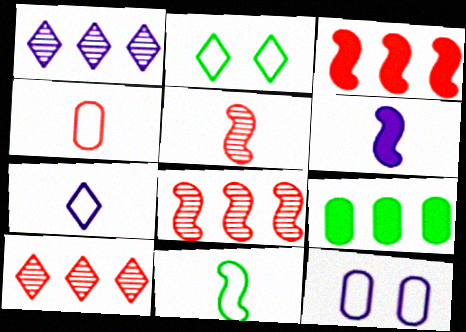[[1, 6, 12], 
[4, 7, 11], 
[5, 6, 11]]